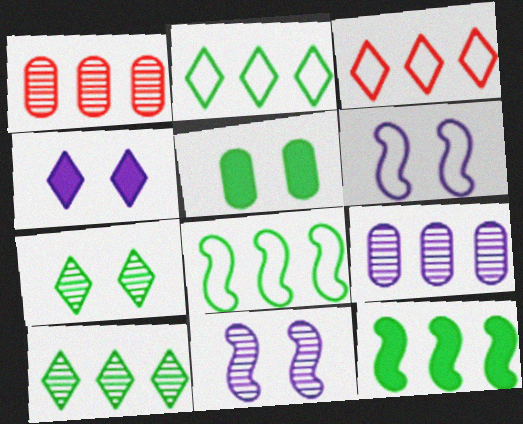[[3, 9, 12]]